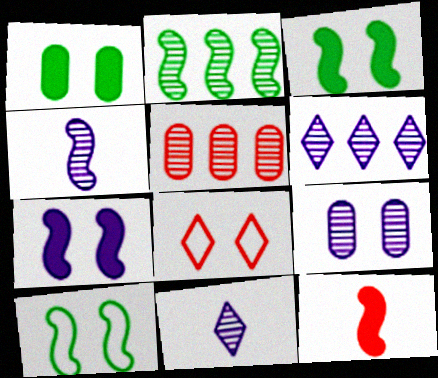[[2, 5, 6], 
[3, 8, 9], 
[4, 6, 9], 
[5, 8, 12]]